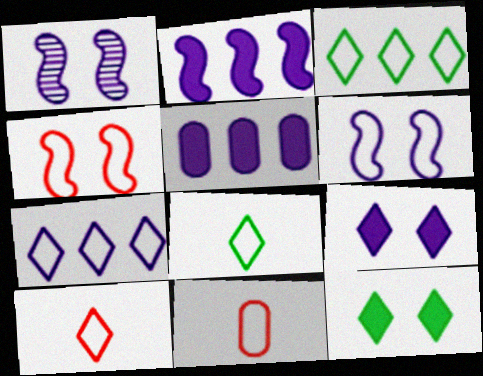[[3, 6, 11]]